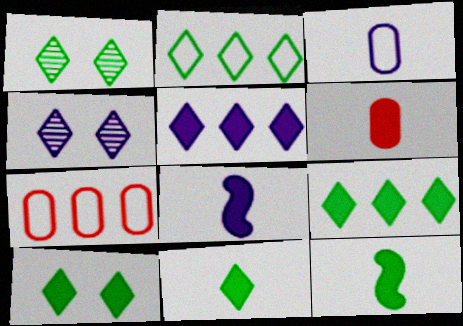[[1, 2, 11], 
[1, 7, 8], 
[4, 7, 12], 
[6, 8, 11], 
[9, 10, 11]]